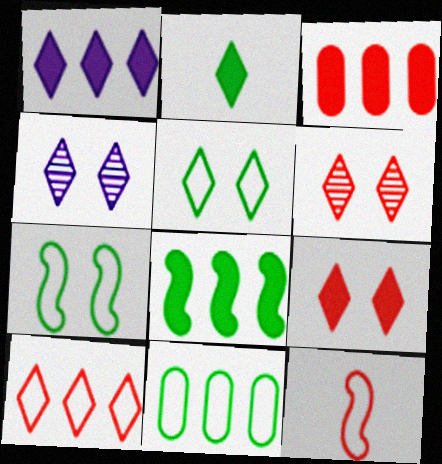[[1, 2, 9], 
[1, 3, 8], 
[2, 4, 10], 
[3, 6, 12], 
[4, 5, 9]]